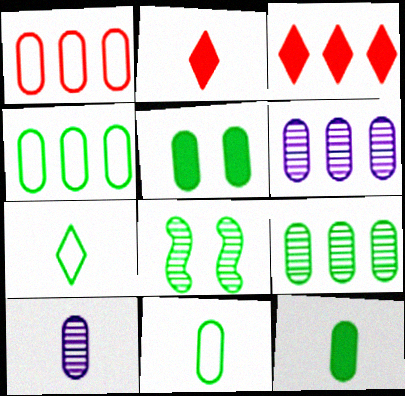[[1, 5, 10], 
[5, 9, 11]]